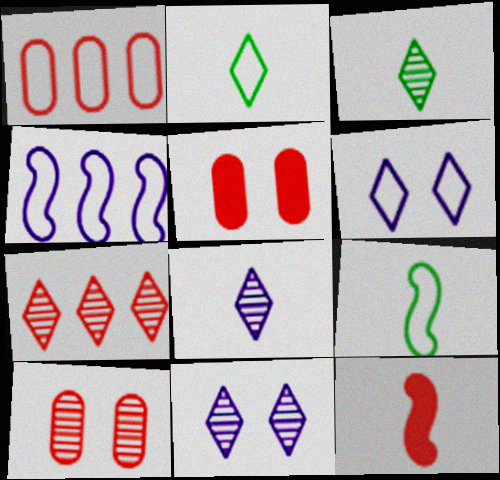[[1, 6, 9], 
[3, 4, 5], 
[3, 7, 11]]